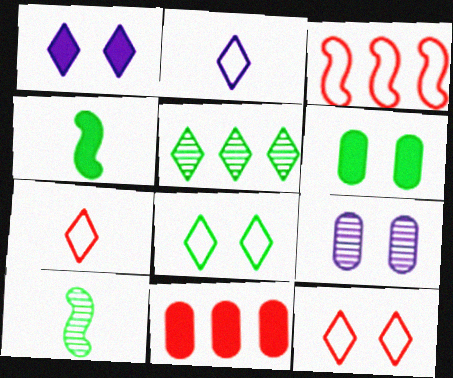[[1, 4, 11], 
[1, 5, 7]]